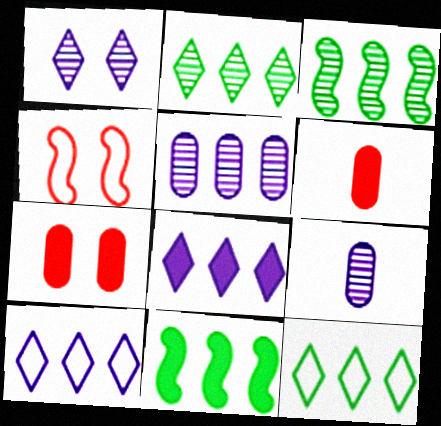[]